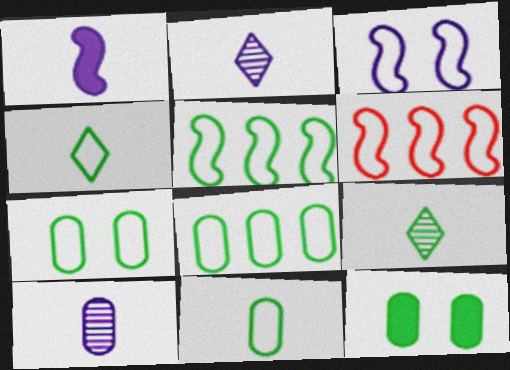[[2, 6, 12], 
[4, 5, 7], 
[5, 9, 12], 
[7, 8, 11]]